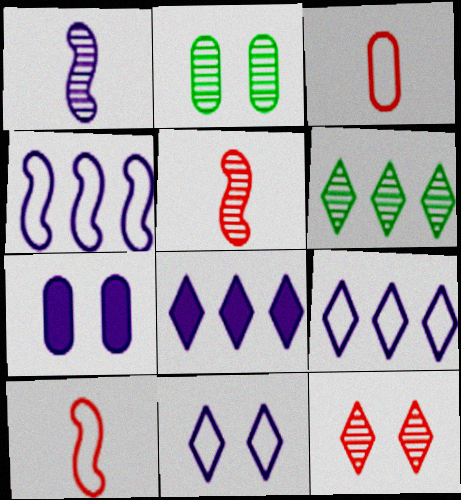[[1, 7, 9], 
[2, 8, 10], 
[6, 7, 10]]